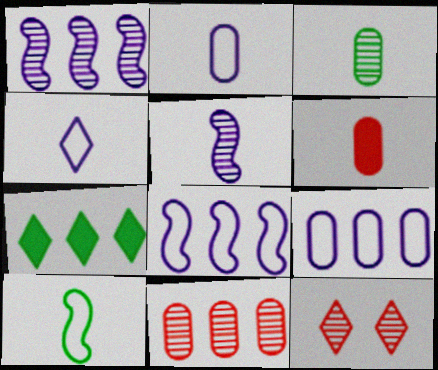[[1, 3, 12], 
[2, 3, 6], 
[4, 7, 12], 
[7, 8, 11]]